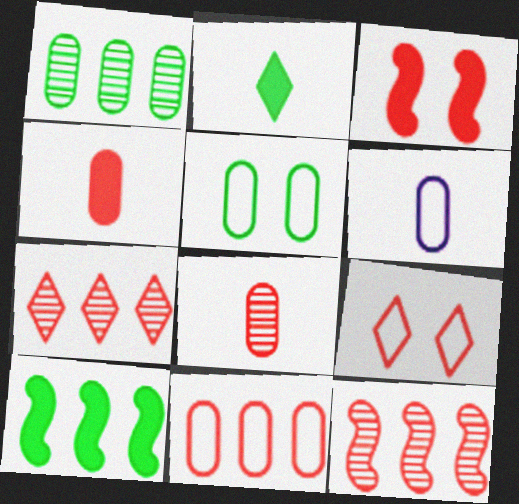[[4, 9, 12], 
[5, 6, 11]]